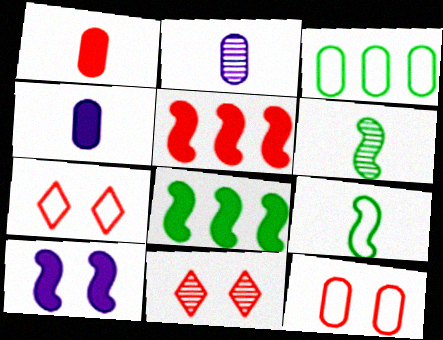[[2, 7, 8]]